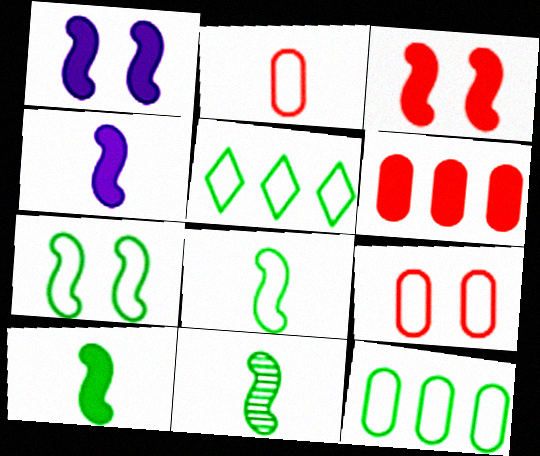[[8, 10, 11]]